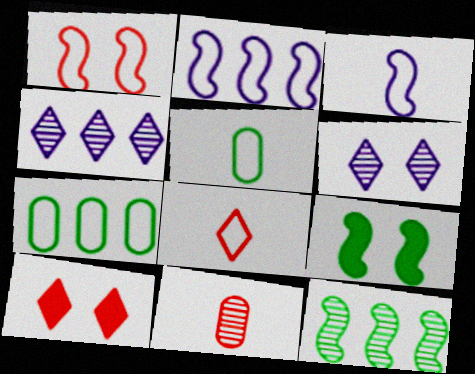[[3, 5, 8], 
[6, 11, 12]]